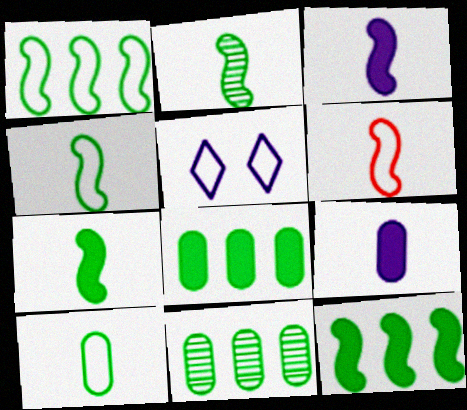[[2, 3, 6], 
[2, 4, 7]]